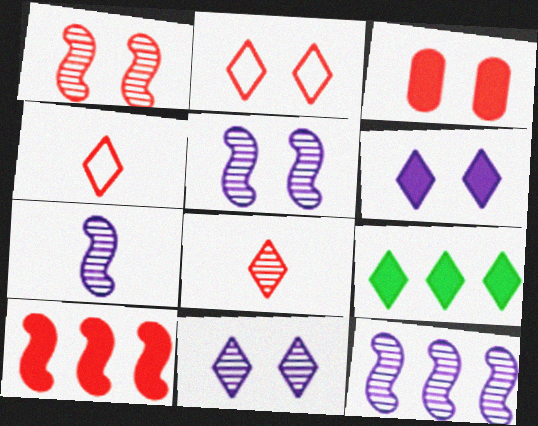[[1, 2, 3], 
[4, 9, 11], 
[5, 7, 12]]